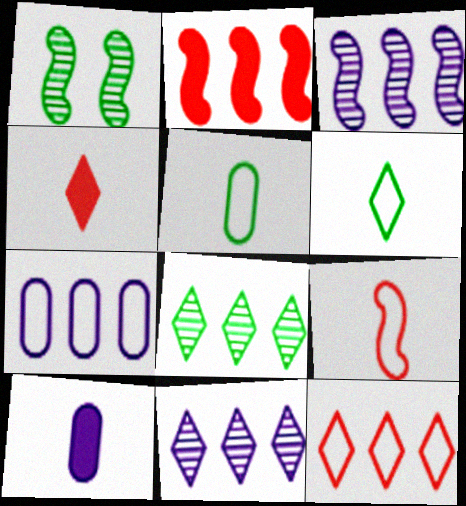[[1, 4, 7], 
[1, 10, 12], 
[2, 7, 8]]